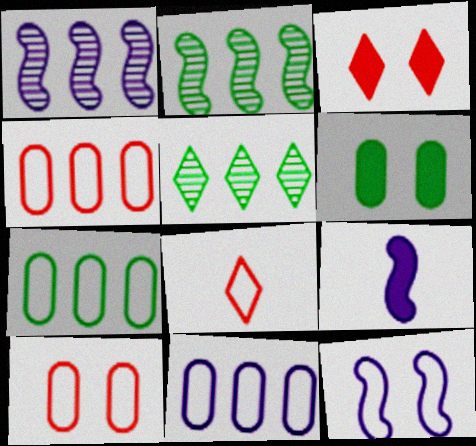[[1, 6, 8], 
[1, 9, 12], 
[4, 7, 11], 
[5, 9, 10], 
[7, 8, 12]]